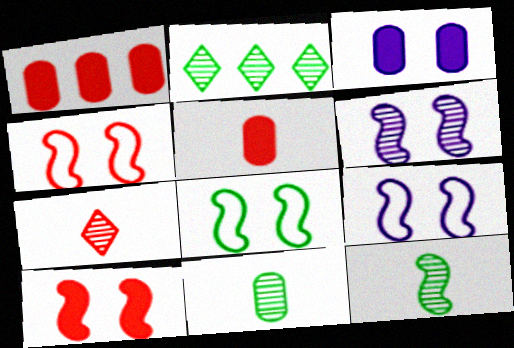[[1, 4, 7], 
[2, 5, 9], 
[4, 8, 9], 
[6, 8, 10]]